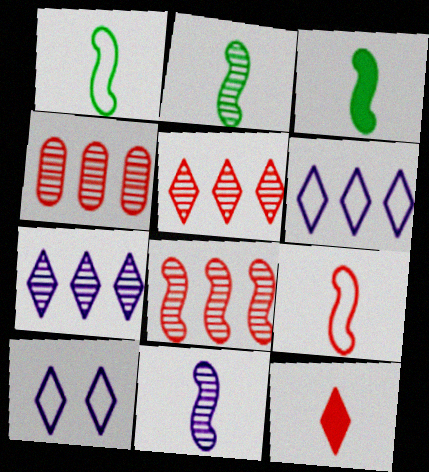[[1, 2, 3], 
[3, 4, 10], 
[3, 9, 11], 
[4, 5, 8]]